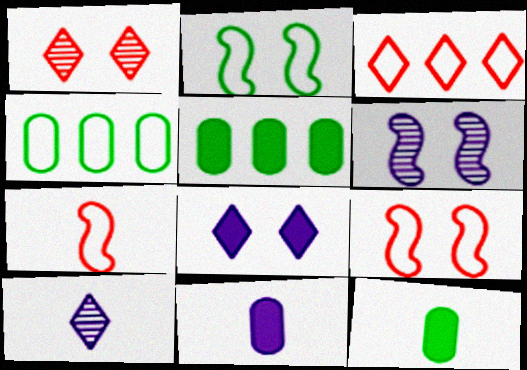[[3, 6, 12], 
[5, 9, 10], 
[7, 10, 12]]